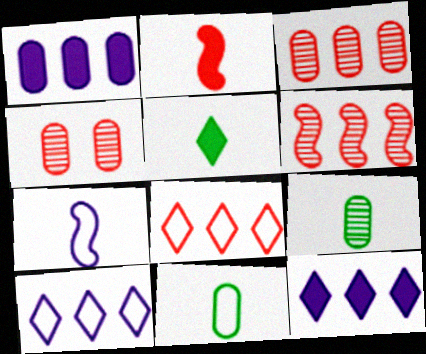[[1, 4, 11], 
[2, 4, 8]]